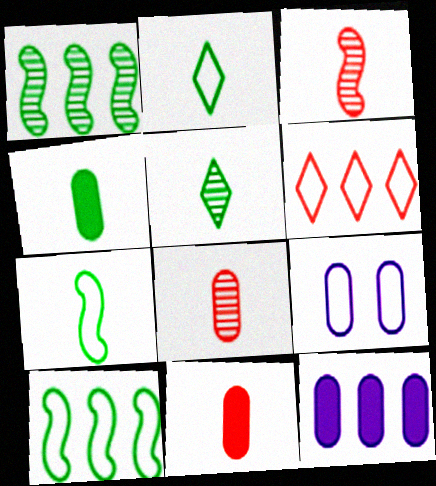[[1, 6, 12], 
[4, 5, 7], 
[6, 7, 9]]